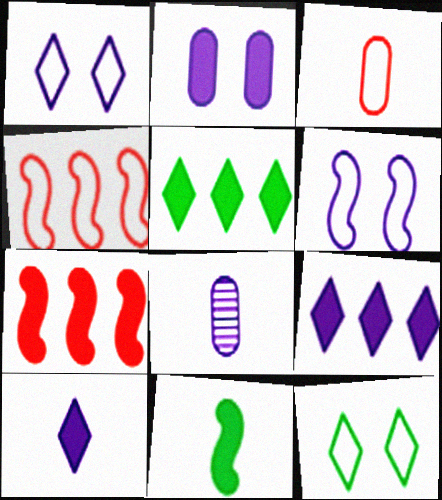[[6, 8, 9], 
[7, 8, 12]]